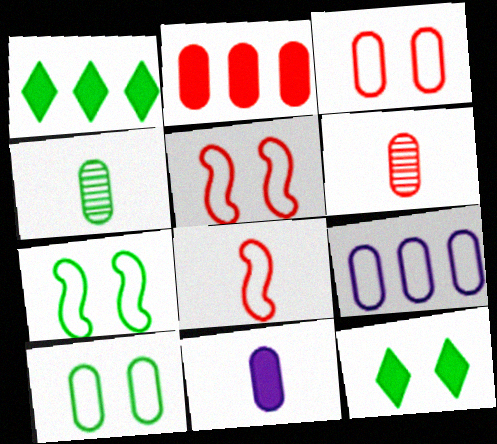[[1, 4, 7], 
[2, 3, 6]]